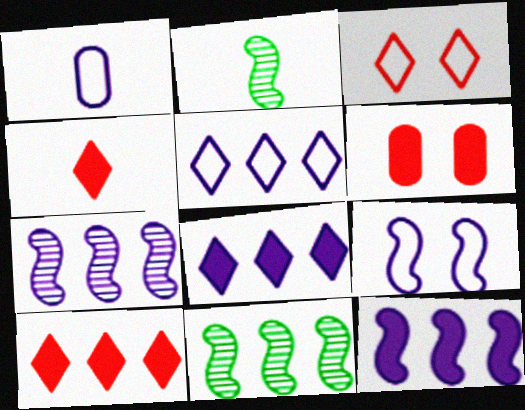[[1, 2, 4], 
[1, 5, 9], 
[2, 5, 6]]